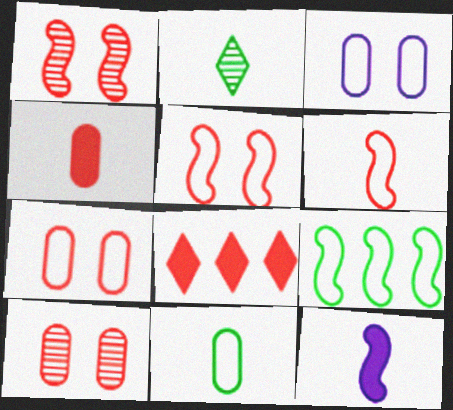[[1, 9, 12], 
[6, 8, 10]]